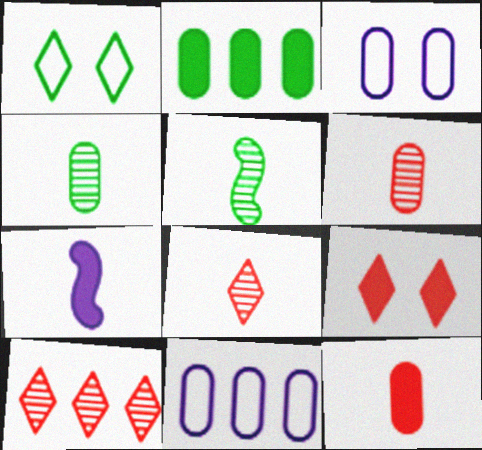[[1, 2, 5], 
[2, 3, 6], 
[2, 7, 9], 
[5, 9, 11]]